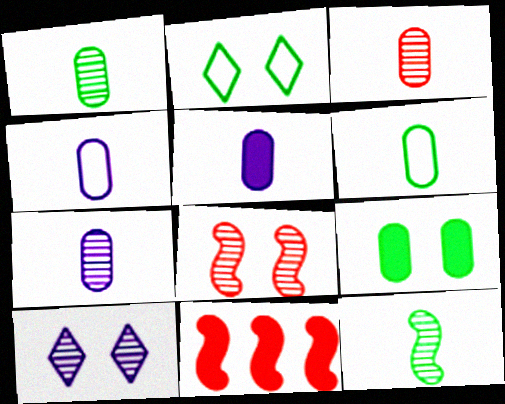[[1, 3, 7], 
[2, 7, 11], 
[3, 5, 6], 
[4, 5, 7], 
[6, 10, 11]]